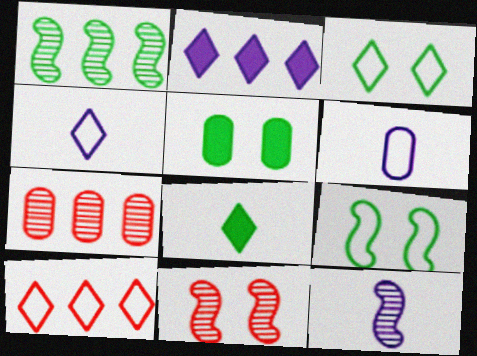[[1, 11, 12], 
[3, 4, 10], 
[5, 6, 7], 
[5, 10, 12], 
[6, 9, 10]]